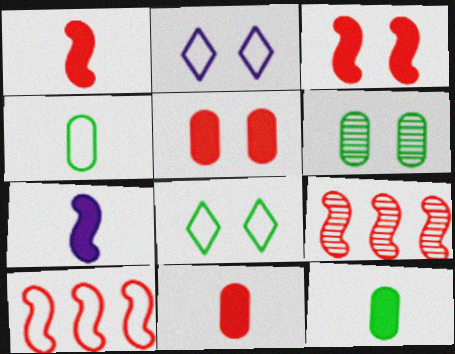[[2, 3, 6], 
[2, 4, 10], 
[2, 9, 12]]